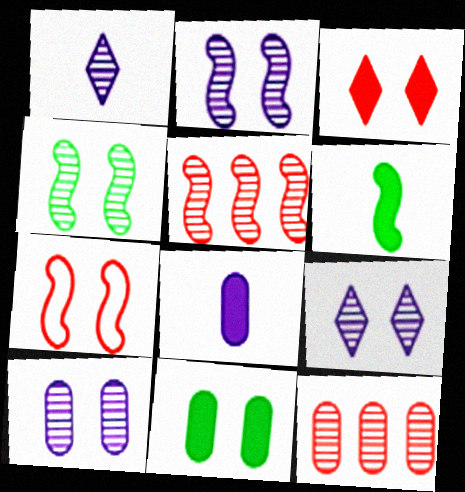[[1, 4, 12], 
[2, 9, 10], 
[7, 9, 11]]